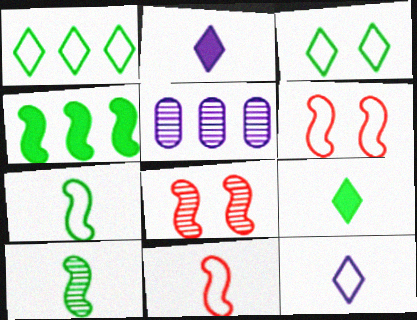[[5, 6, 9]]